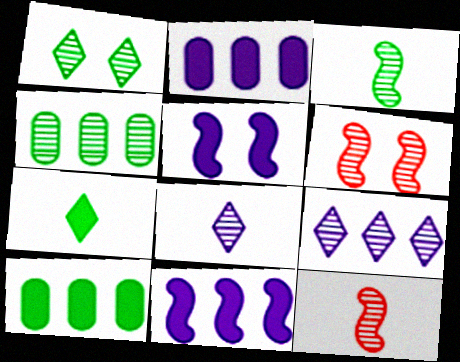[[1, 3, 4], 
[4, 6, 8]]